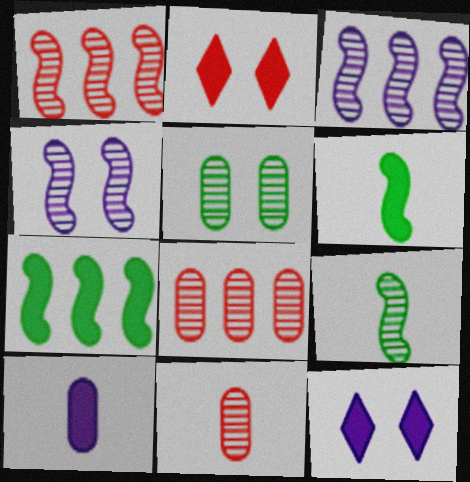[[1, 4, 9], 
[2, 7, 10]]